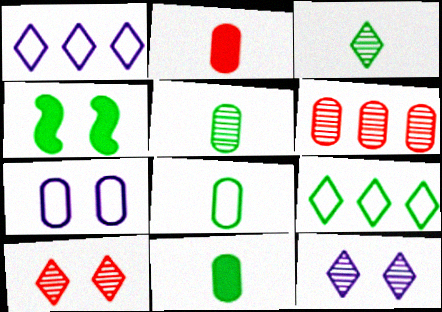[[4, 5, 9], 
[4, 7, 10], 
[5, 8, 11], 
[6, 7, 11]]